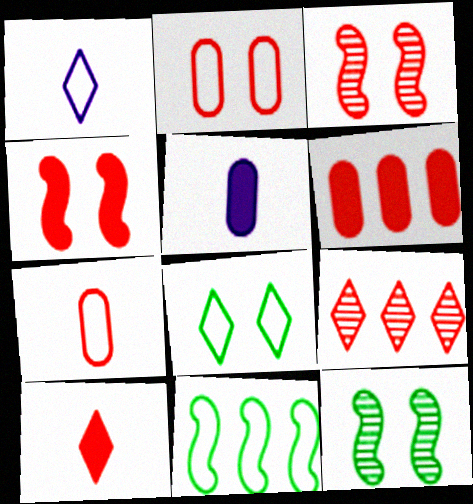[[1, 2, 11], 
[1, 6, 12], 
[4, 6, 10], 
[4, 7, 9]]